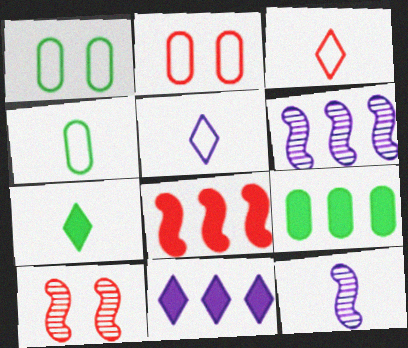[[2, 6, 7], 
[4, 10, 11], 
[5, 9, 10], 
[8, 9, 11]]